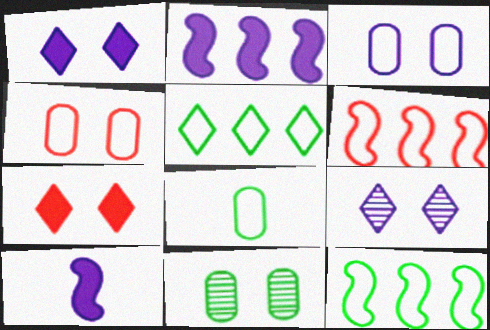[]